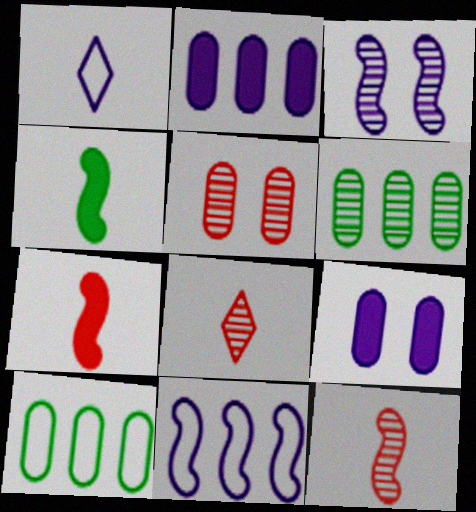[[1, 2, 3], 
[3, 6, 8]]